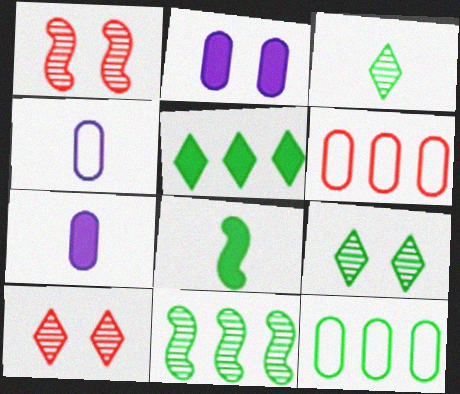[[1, 4, 5], 
[5, 11, 12], 
[8, 9, 12]]